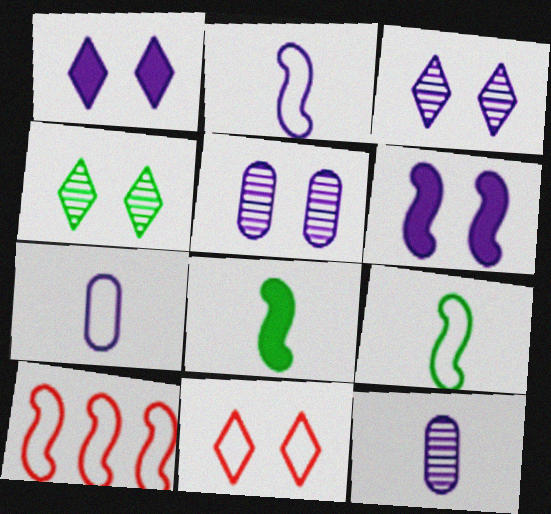[[1, 4, 11]]